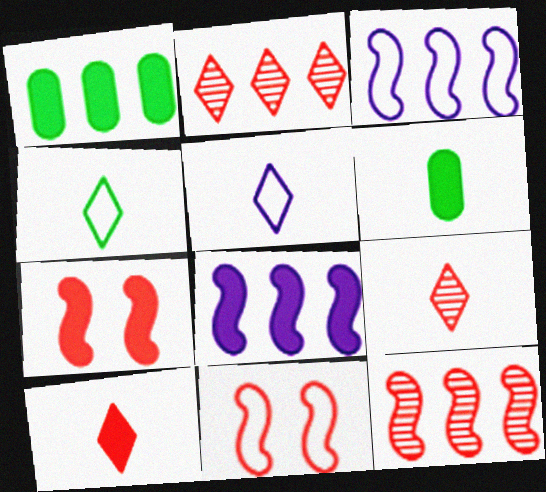[[1, 2, 3]]